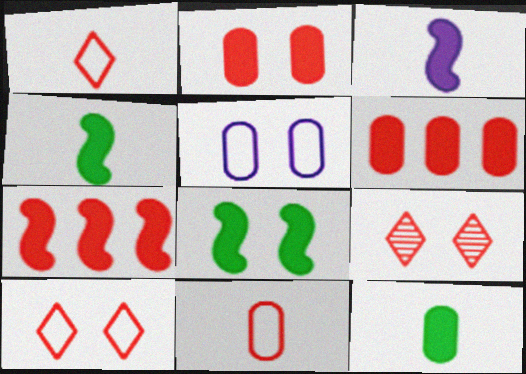[[3, 7, 8], 
[5, 8, 9], 
[7, 9, 11]]